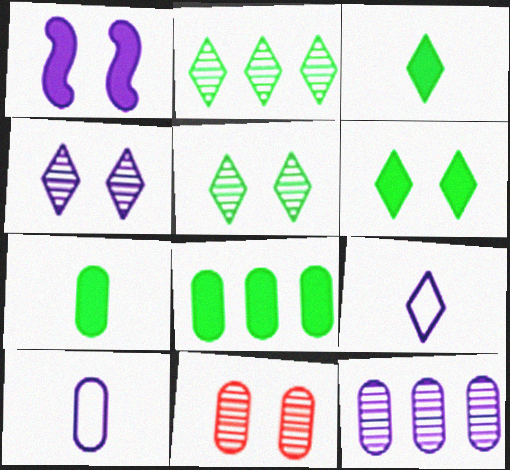[[1, 9, 12], 
[8, 10, 11]]